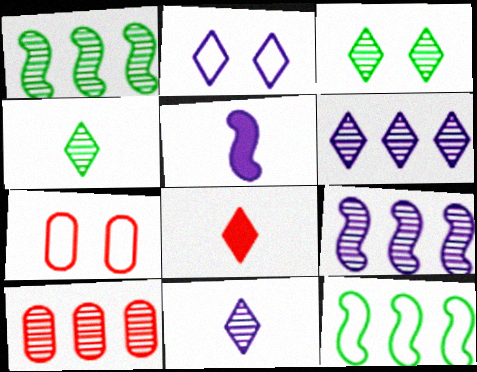[[1, 6, 10]]